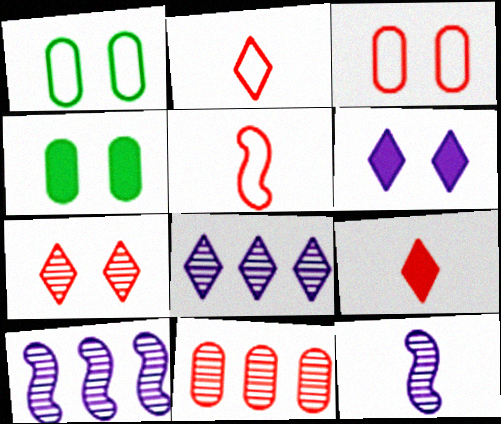[[1, 9, 10], 
[2, 4, 10], 
[4, 5, 8]]